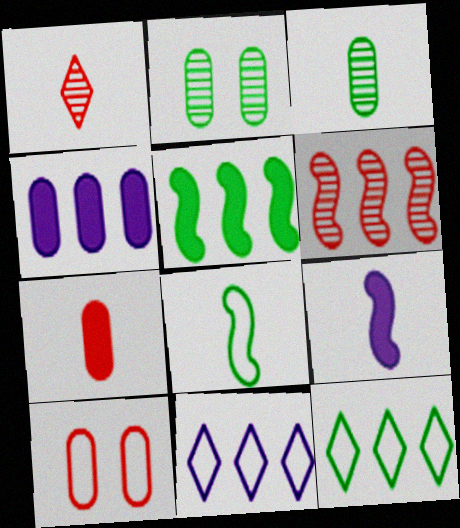[[3, 4, 10], 
[4, 6, 12], 
[8, 10, 11]]